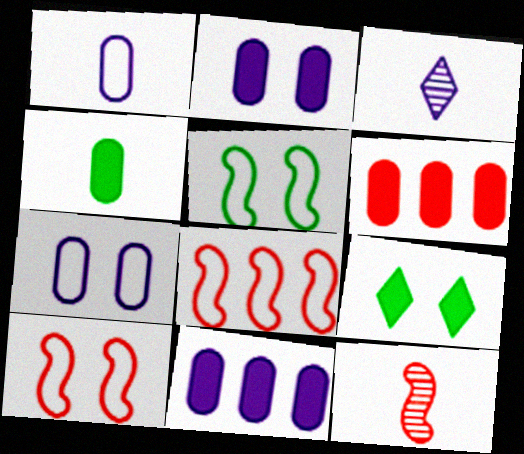[[2, 4, 6], 
[3, 5, 6]]